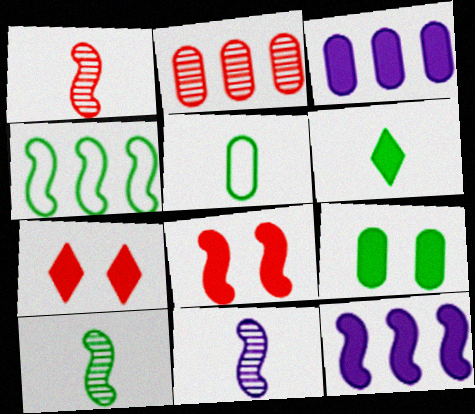[[1, 10, 11], 
[3, 6, 8], 
[4, 8, 11], 
[5, 6, 10]]